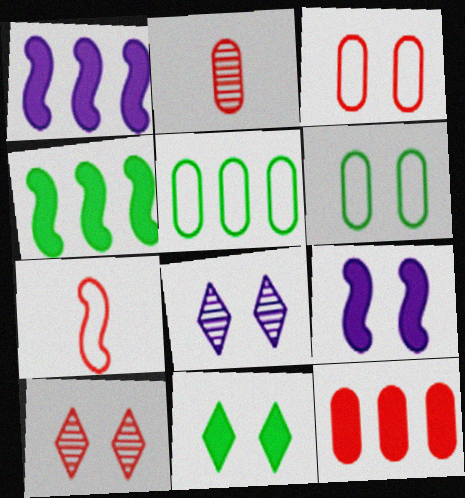[[2, 3, 12], 
[6, 9, 10], 
[7, 10, 12]]